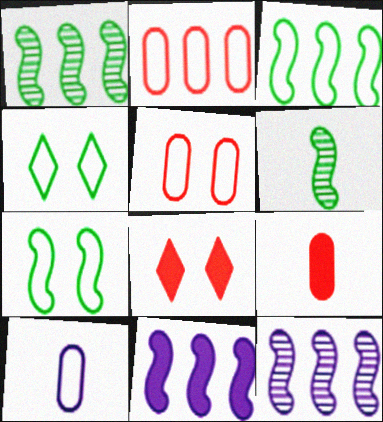[[1, 8, 10], 
[4, 9, 12]]